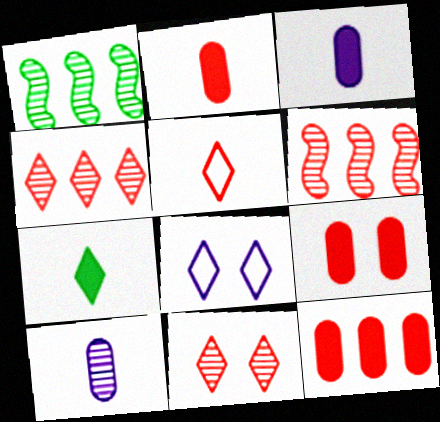[[1, 2, 8], 
[1, 10, 11], 
[2, 9, 12], 
[4, 7, 8], 
[5, 6, 9]]